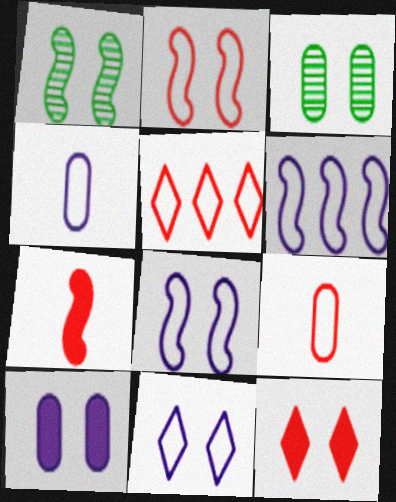[[1, 6, 7], 
[2, 5, 9], 
[3, 8, 12], 
[4, 6, 11]]